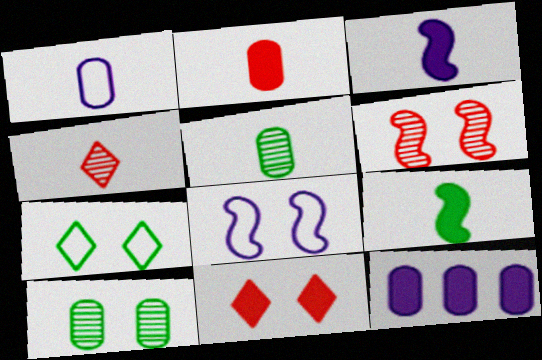[[1, 2, 5], 
[1, 4, 9], 
[8, 10, 11], 
[9, 11, 12]]